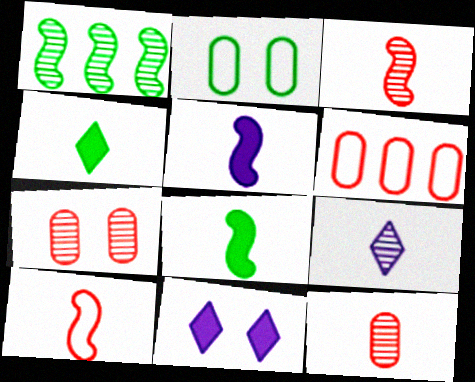[[1, 2, 4], 
[1, 7, 9]]